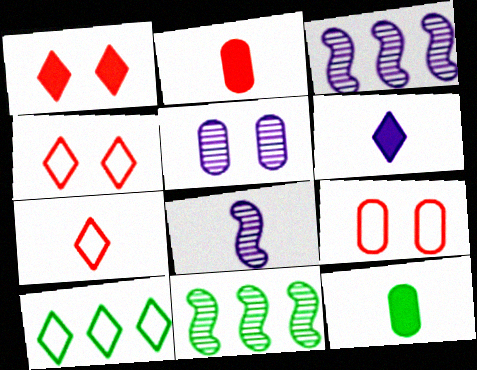[[3, 4, 12], 
[6, 9, 11], 
[7, 8, 12]]